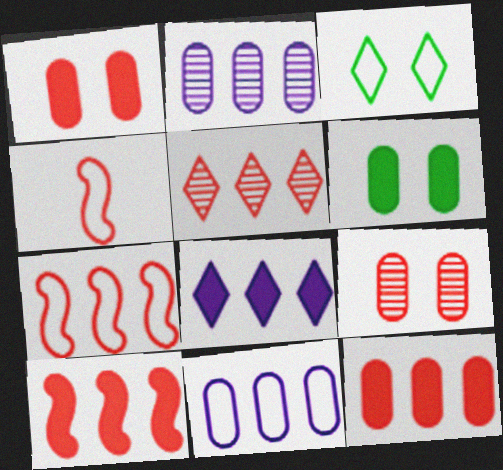[[1, 4, 5], 
[3, 4, 11], 
[5, 7, 12]]